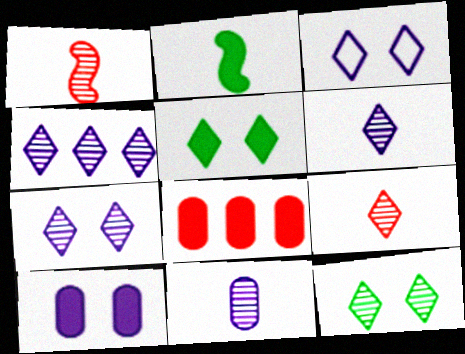[[4, 6, 7], 
[4, 9, 12]]